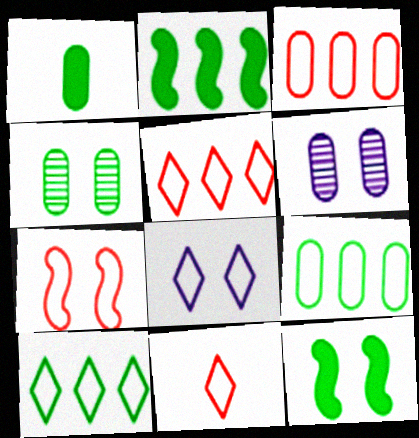[[1, 3, 6], 
[1, 4, 9], 
[2, 6, 11], 
[3, 7, 11], 
[8, 10, 11]]